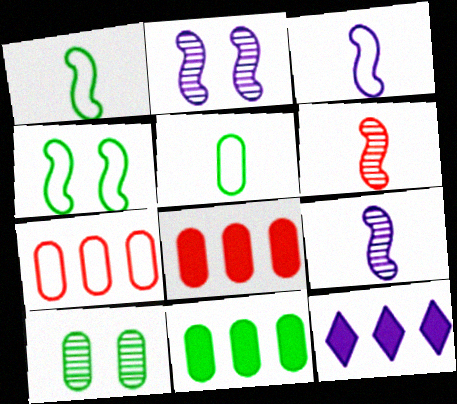[[5, 10, 11]]